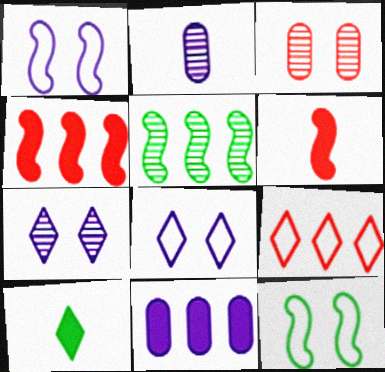[[1, 5, 6], 
[3, 6, 9], 
[5, 9, 11], 
[7, 9, 10]]